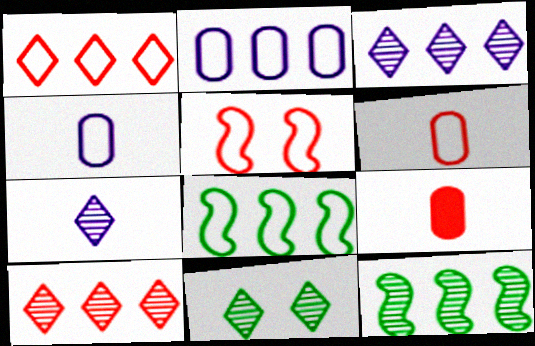[[1, 2, 8], 
[1, 5, 6], 
[5, 9, 10], 
[7, 10, 11]]